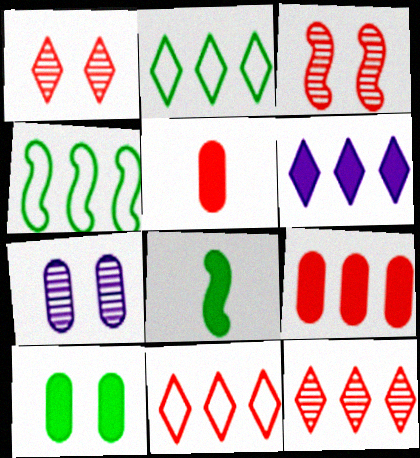[[2, 6, 12], 
[3, 5, 11], 
[7, 8, 11]]